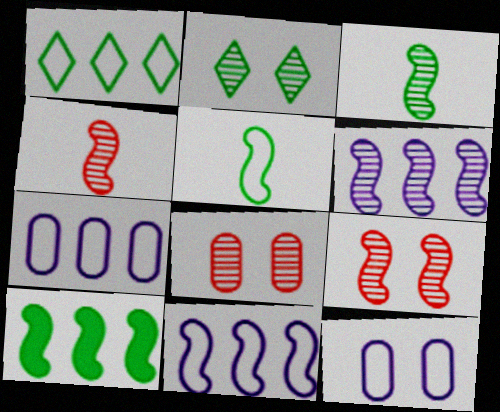[[3, 6, 9]]